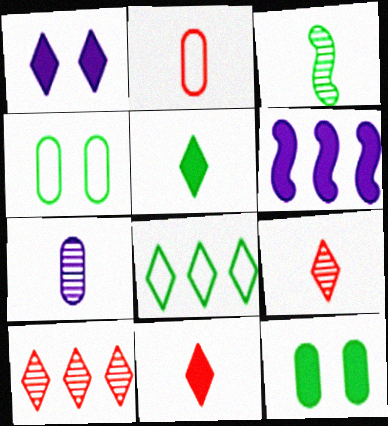[[1, 8, 9], 
[3, 7, 9], 
[3, 8, 12], 
[4, 6, 9], 
[6, 11, 12]]